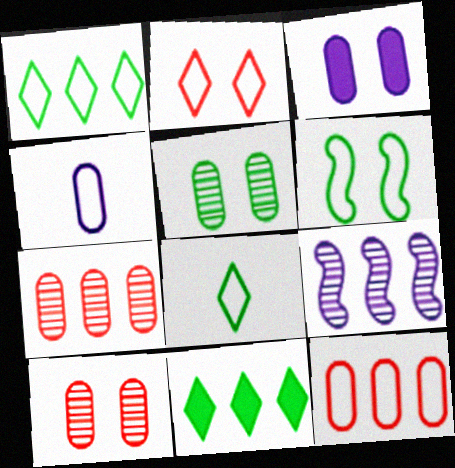[[9, 11, 12]]